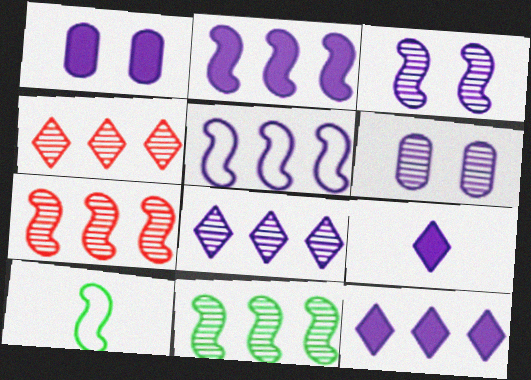[[1, 2, 9], 
[1, 4, 10], 
[5, 6, 9]]